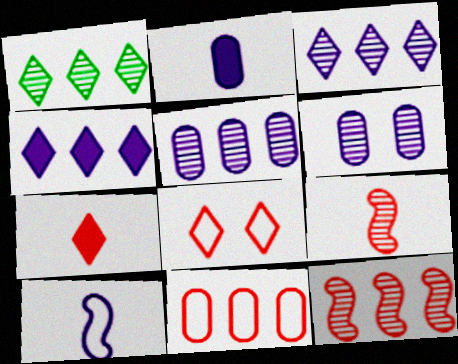[[1, 5, 12], 
[1, 6, 9], 
[4, 6, 10]]